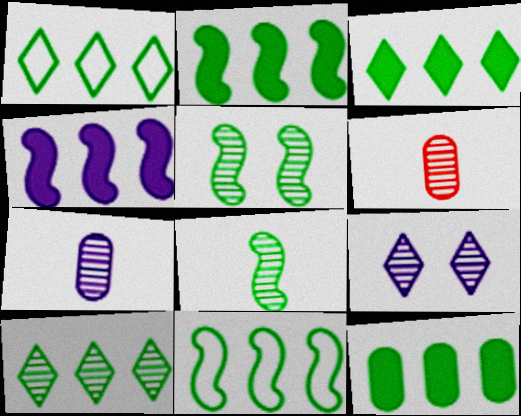[[1, 3, 10], 
[2, 3, 12], 
[10, 11, 12]]